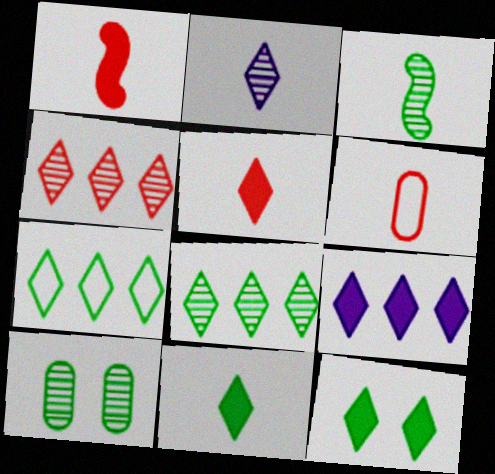[[3, 8, 10], 
[4, 7, 9], 
[5, 9, 12]]